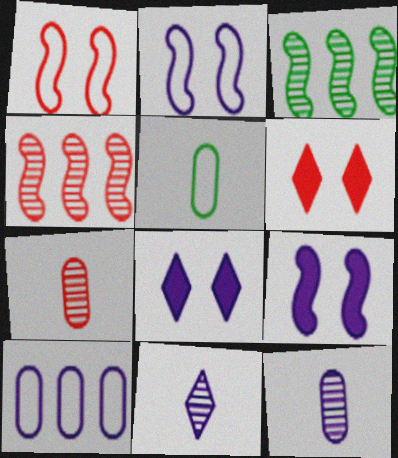[[4, 5, 8], 
[9, 10, 11]]